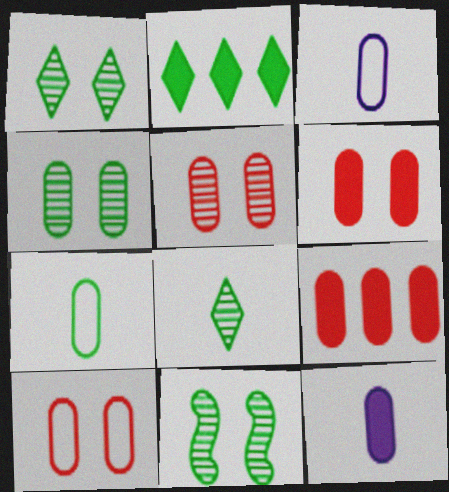[[1, 4, 11], 
[2, 7, 11], 
[3, 4, 9], 
[5, 6, 10]]